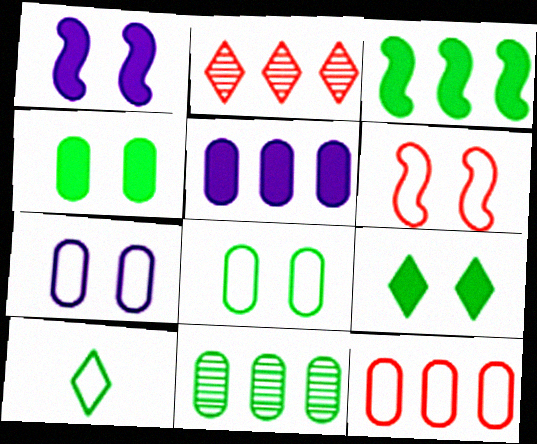[[5, 11, 12]]